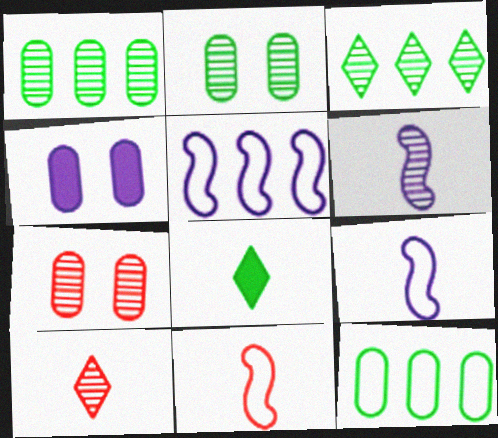[[3, 4, 11], 
[3, 6, 7], 
[5, 7, 8]]